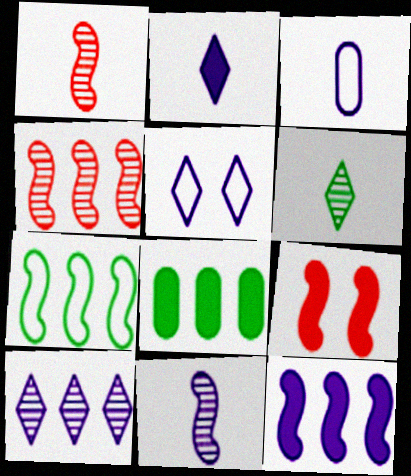[[1, 5, 8], 
[2, 3, 11], 
[2, 5, 10], 
[2, 8, 9], 
[4, 7, 12], 
[7, 9, 11]]